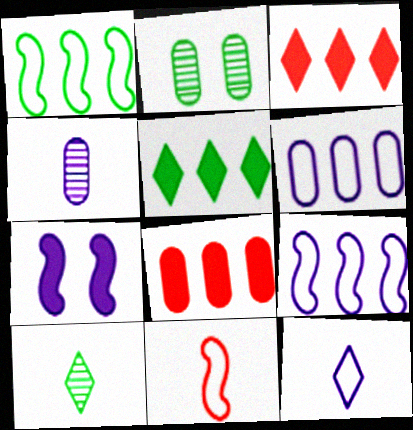[]